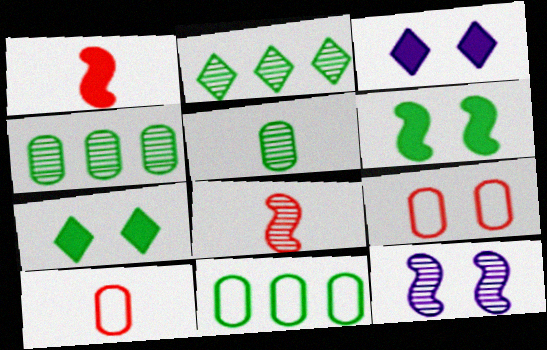[[3, 8, 11], 
[7, 9, 12]]